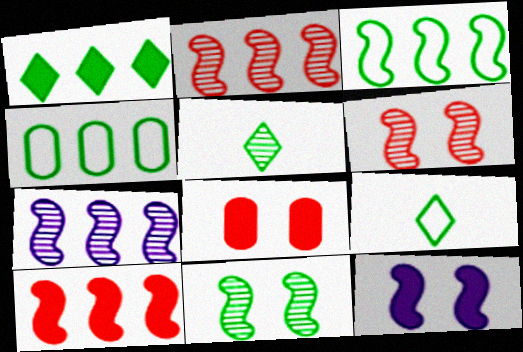[[3, 7, 10], 
[7, 8, 9]]